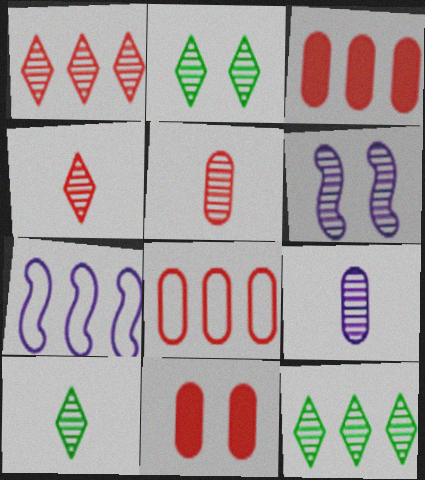[[2, 10, 12], 
[3, 7, 12], 
[5, 6, 12], 
[5, 8, 11], 
[7, 10, 11]]